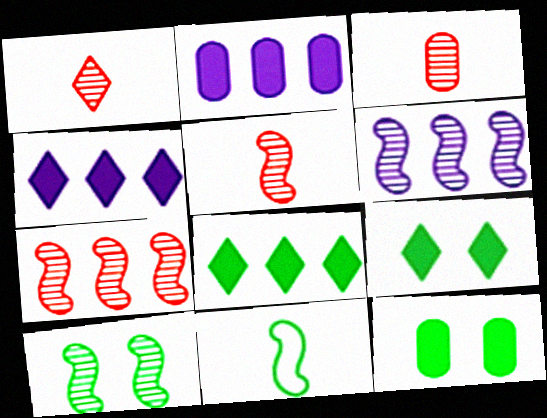[[1, 3, 5], 
[5, 6, 10]]